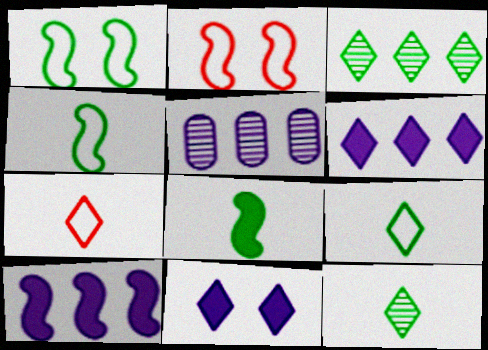[[3, 7, 11]]